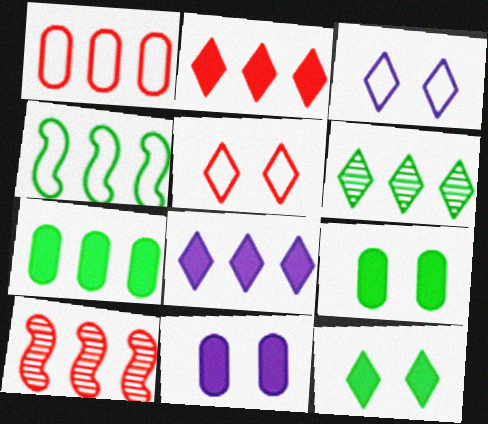[[1, 2, 10], 
[4, 6, 7]]